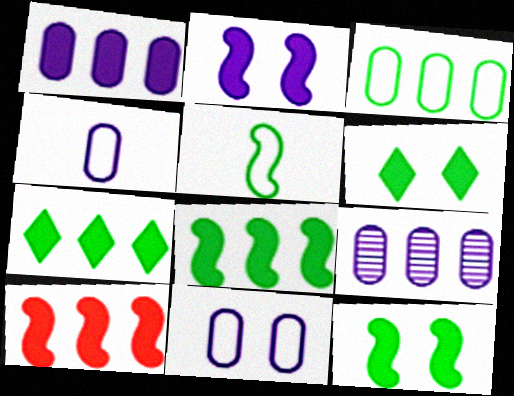[[1, 7, 10]]